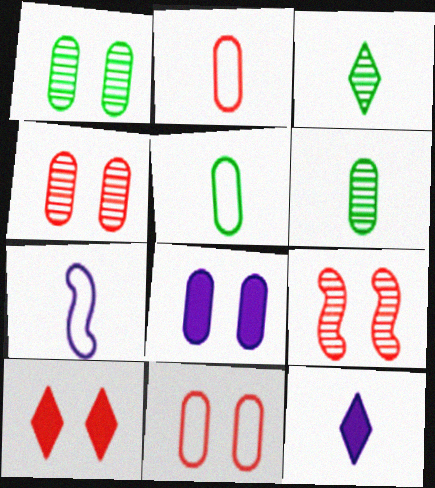[[1, 8, 11], 
[9, 10, 11]]